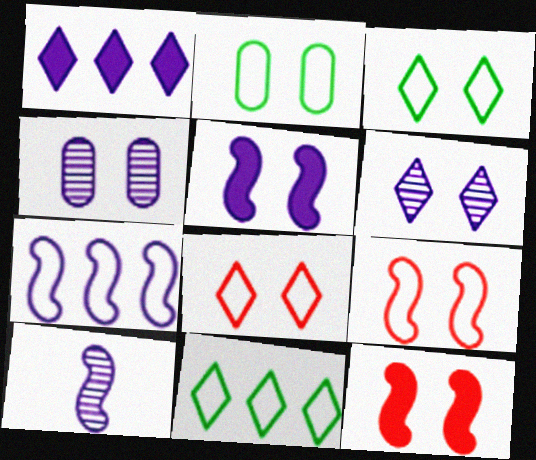[[2, 6, 12], 
[3, 4, 12], 
[5, 7, 10]]